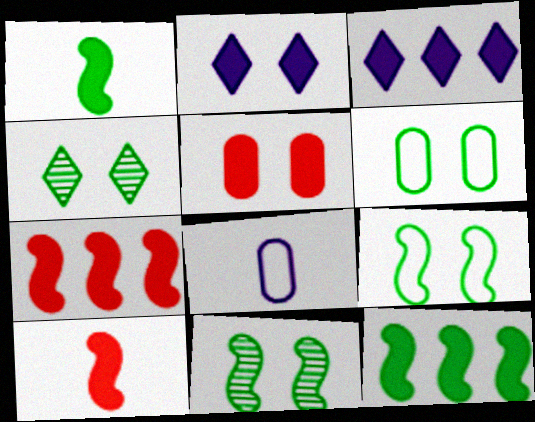[[1, 3, 5], 
[4, 7, 8]]